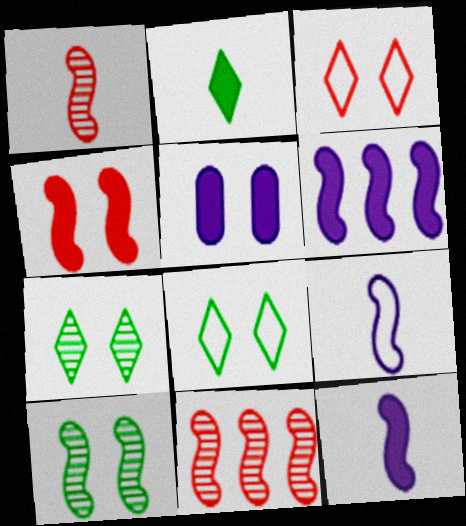[[3, 5, 10]]